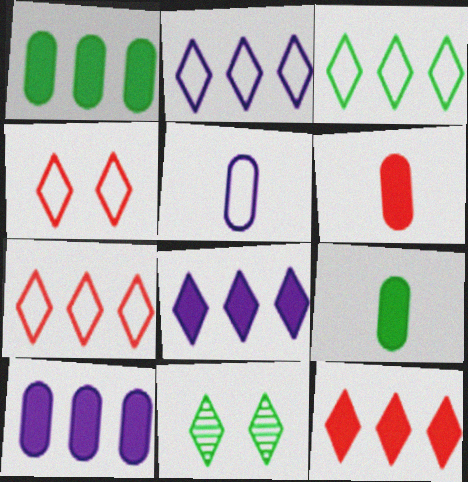[[2, 3, 7]]